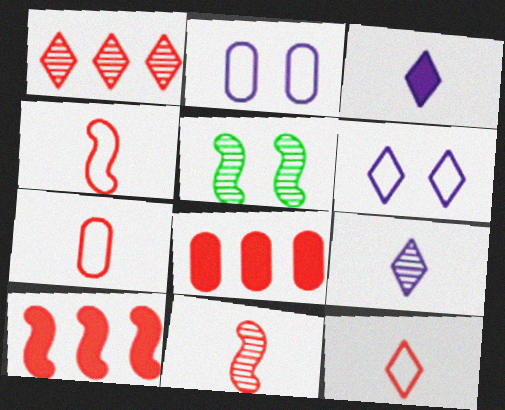[[4, 7, 12]]